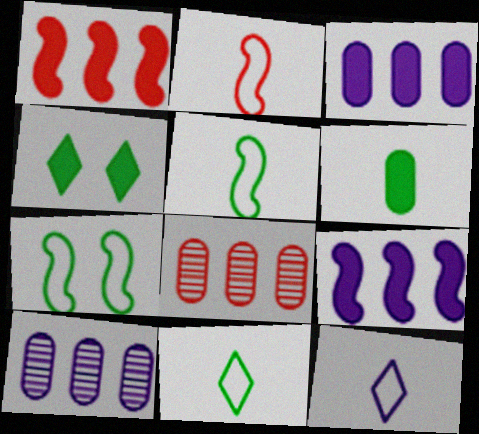[[2, 4, 10]]